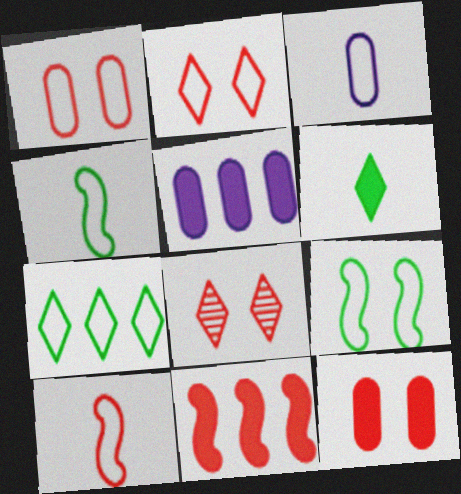[[4, 5, 8]]